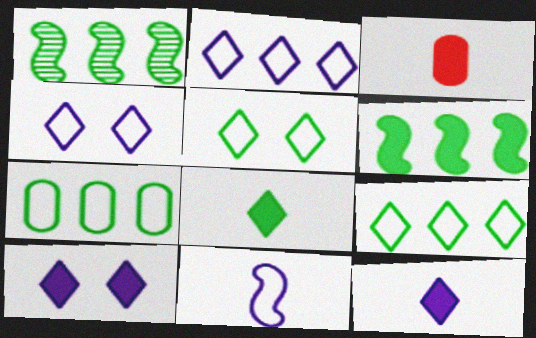[[1, 3, 4], 
[3, 6, 10]]